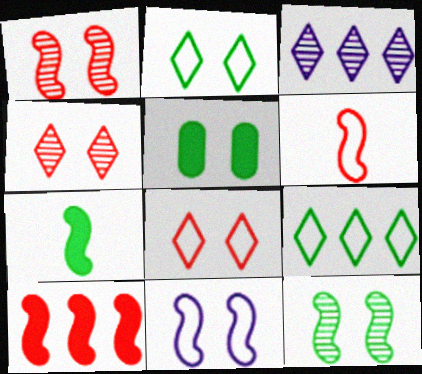[[1, 6, 10], 
[2, 5, 12], 
[3, 5, 6], 
[4, 5, 11]]